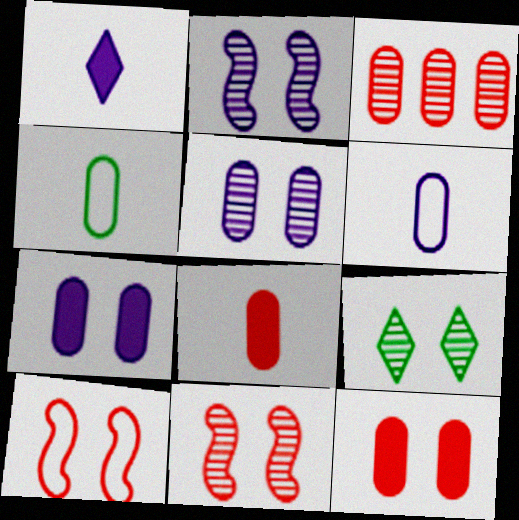[[3, 4, 7], 
[5, 9, 11], 
[7, 9, 10]]